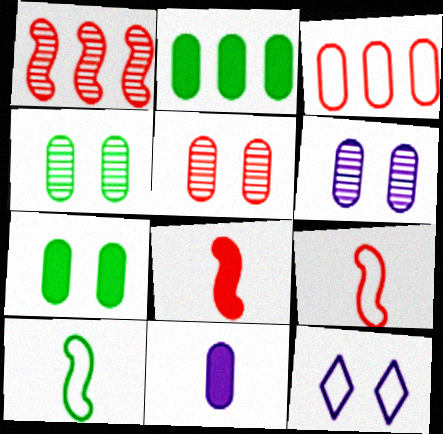[[3, 4, 11], 
[3, 10, 12], 
[4, 5, 6]]